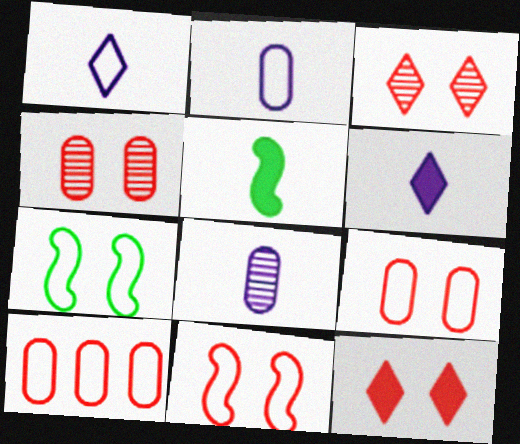[[1, 7, 10], 
[4, 11, 12]]